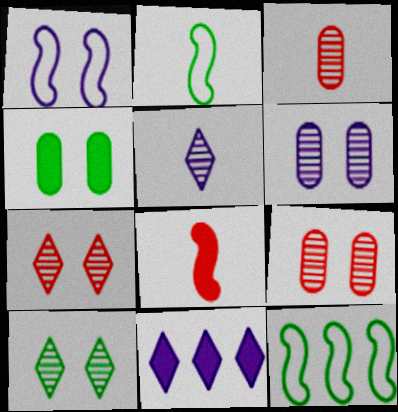[[1, 4, 7], 
[2, 9, 11], 
[4, 8, 11]]